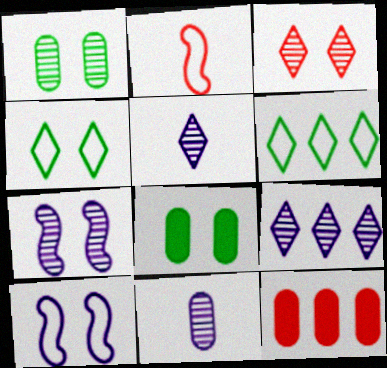[[1, 3, 7], 
[2, 3, 12], 
[2, 8, 9], 
[3, 8, 10], 
[7, 9, 11]]